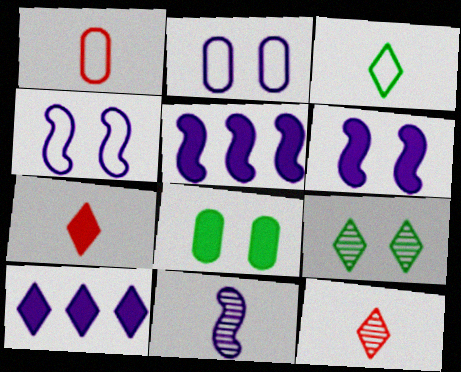[[1, 5, 9], 
[2, 10, 11], 
[4, 5, 11], 
[5, 7, 8]]